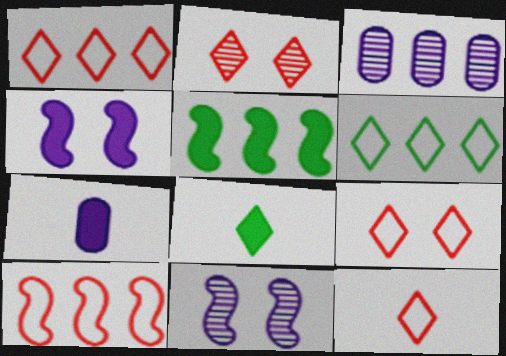[[1, 3, 5], 
[1, 9, 12]]